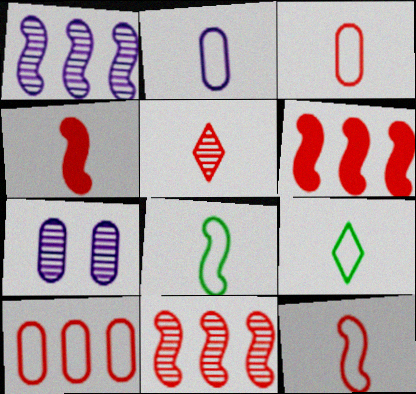[[2, 9, 12], 
[3, 4, 5], 
[6, 7, 9]]